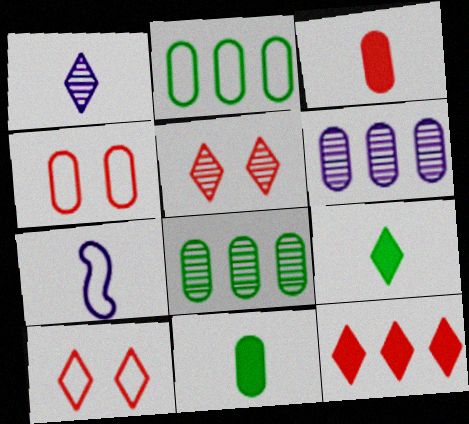[[2, 7, 10], 
[4, 6, 11]]